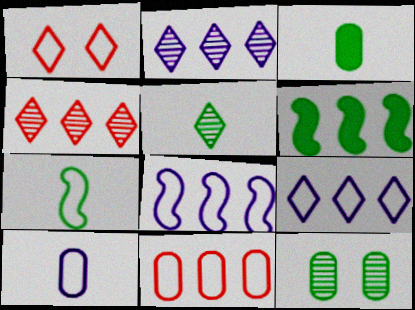[[2, 6, 11], 
[3, 5, 7]]